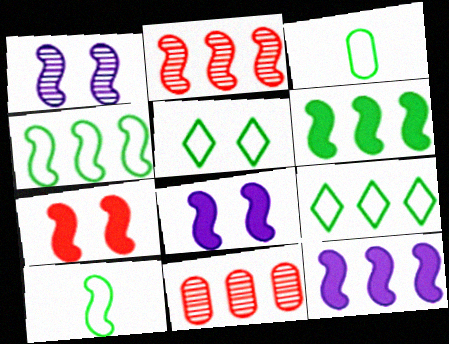[[2, 4, 12], 
[2, 8, 10], 
[3, 4, 5], 
[9, 11, 12]]